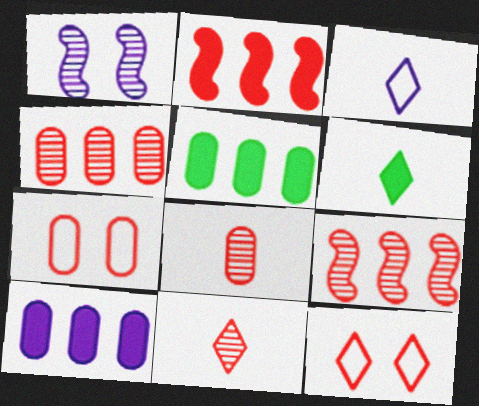[[1, 3, 10], 
[2, 7, 11], 
[2, 8, 12], 
[3, 6, 11]]